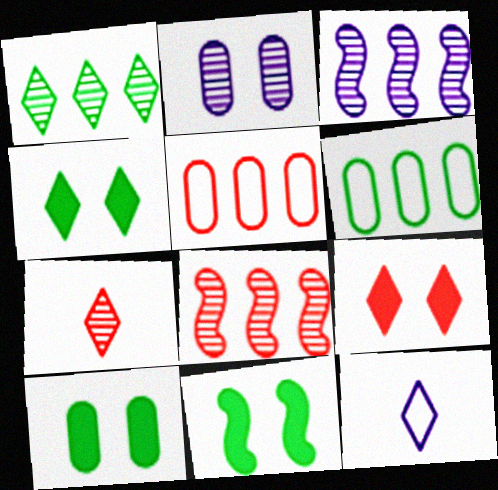[[1, 9, 12], 
[4, 10, 11], 
[8, 10, 12]]